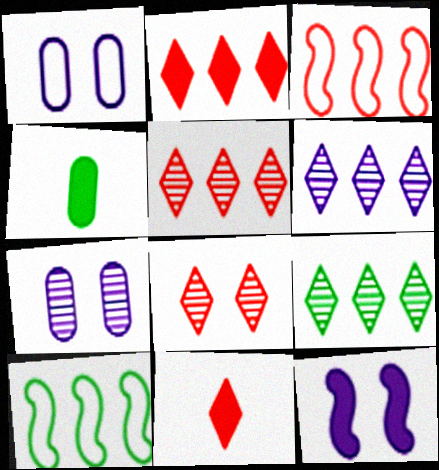[[2, 4, 12], 
[5, 6, 9], 
[7, 10, 11]]